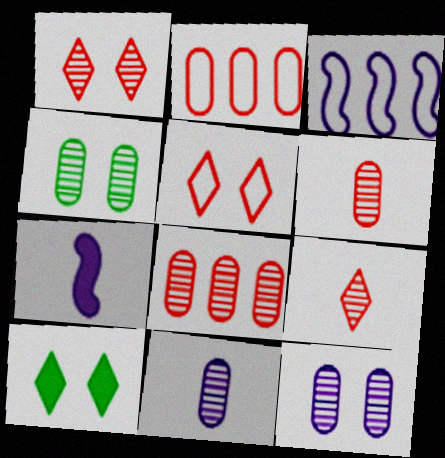[[3, 6, 10], 
[4, 8, 11]]